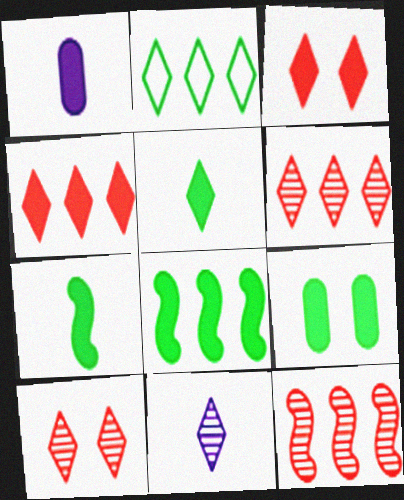[[1, 3, 8], 
[2, 3, 11], 
[5, 8, 9]]